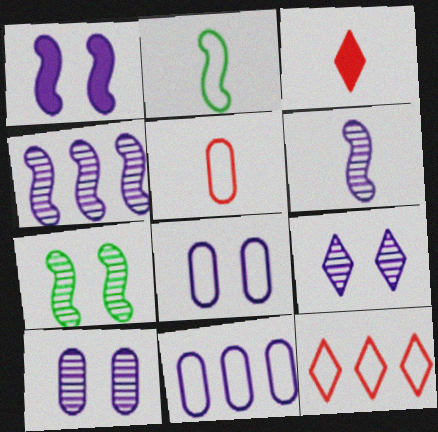[[1, 8, 9], 
[2, 8, 12], 
[3, 7, 11]]